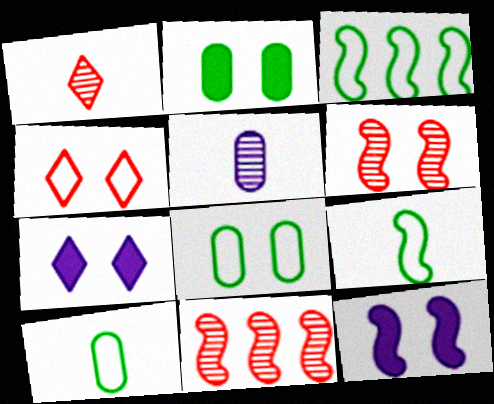[[6, 7, 8], 
[7, 10, 11], 
[9, 11, 12]]